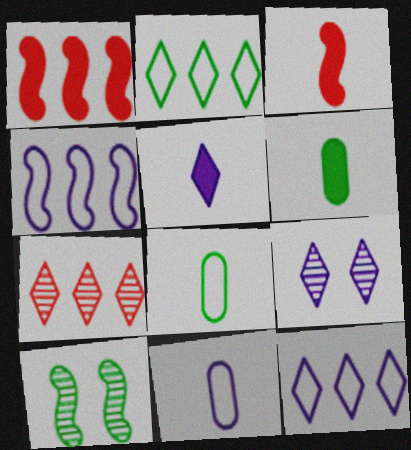[[1, 8, 9], 
[2, 6, 10], 
[3, 4, 10], 
[3, 5, 6], 
[5, 9, 12]]